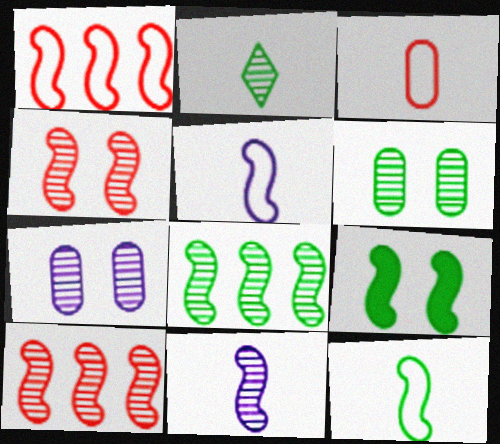[[1, 9, 11], 
[2, 6, 8], 
[2, 7, 10], 
[4, 8, 11], 
[5, 9, 10], 
[8, 9, 12]]